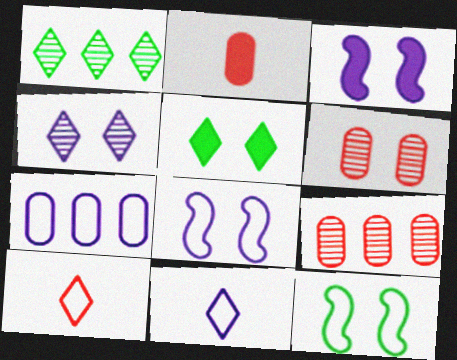[[1, 2, 8], 
[5, 6, 8], 
[7, 8, 11], 
[7, 10, 12]]